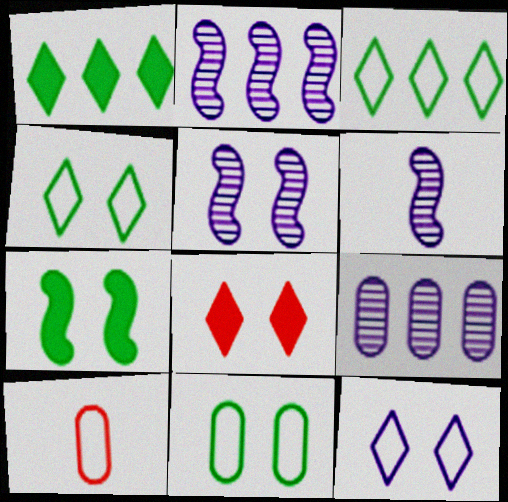[[1, 5, 10], 
[2, 5, 6], 
[5, 8, 11]]